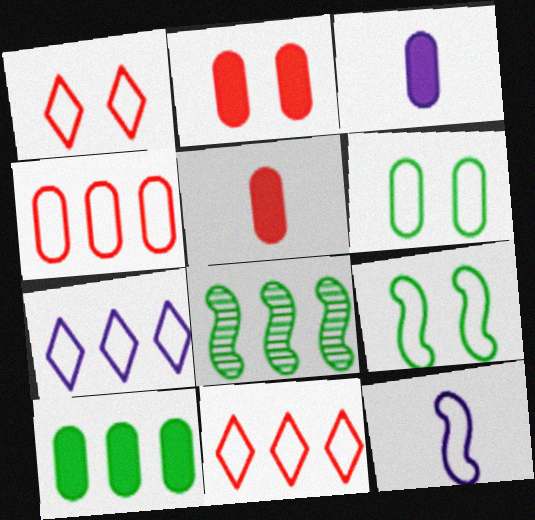[[1, 3, 8], 
[2, 3, 10], 
[6, 11, 12]]